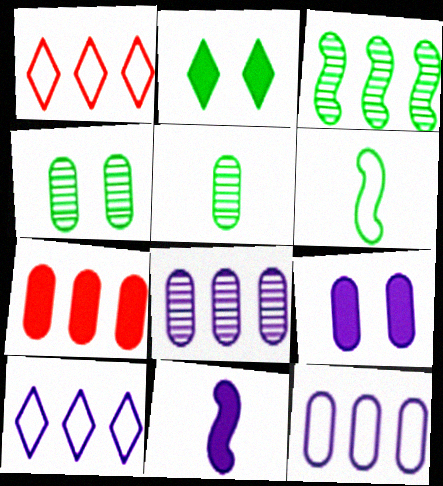[[1, 4, 11], 
[2, 7, 11], 
[3, 7, 10]]